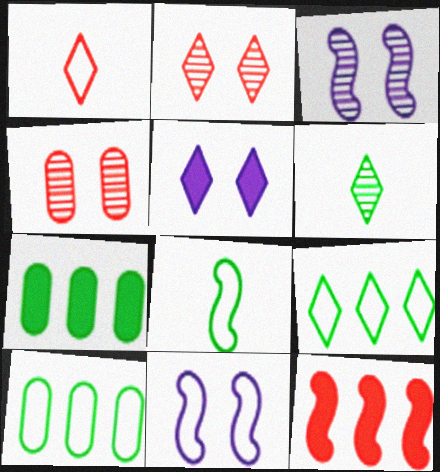[[1, 3, 7], 
[1, 4, 12], 
[1, 10, 11], 
[3, 8, 12]]